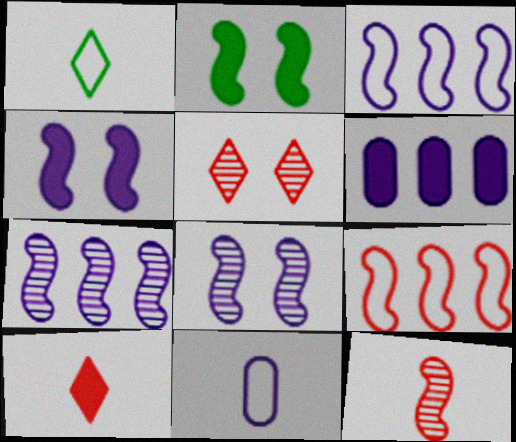[[2, 3, 12], 
[2, 6, 10]]